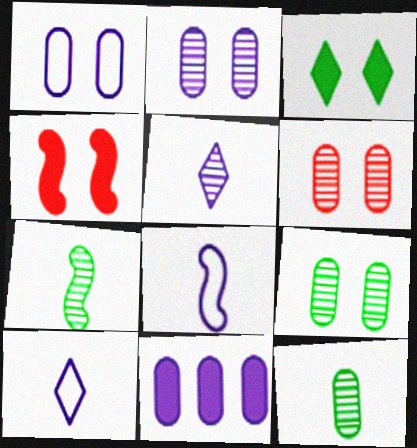[[2, 6, 9]]